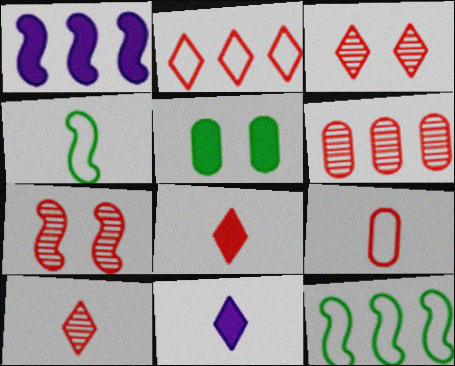[[1, 4, 7], 
[1, 5, 8], 
[2, 3, 8], 
[6, 7, 10]]